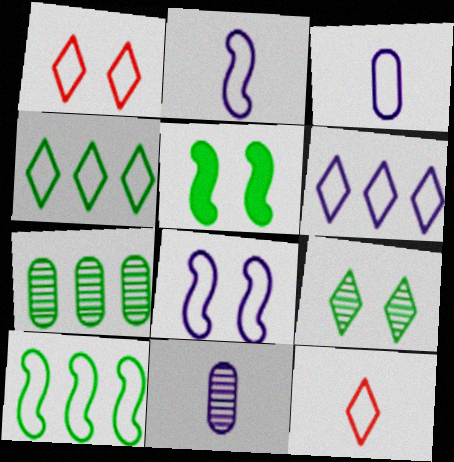[[1, 3, 10], 
[3, 6, 8]]